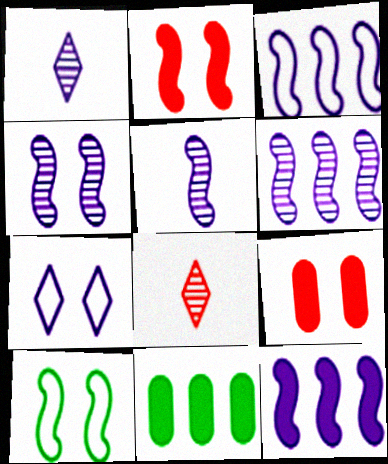[[2, 4, 10], 
[3, 6, 12], 
[4, 5, 6]]